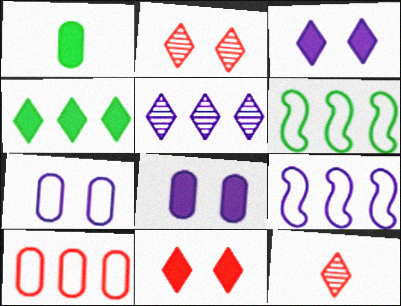[[1, 2, 9], 
[6, 8, 12]]